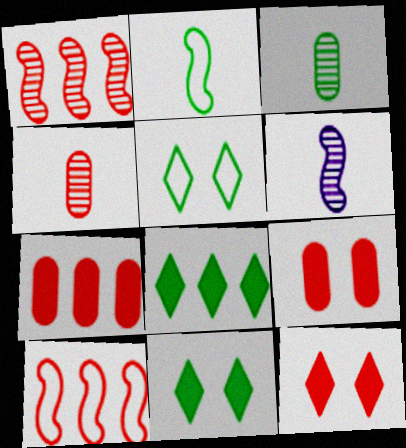[[4, 10, 12], 
[5, 6, 7]]